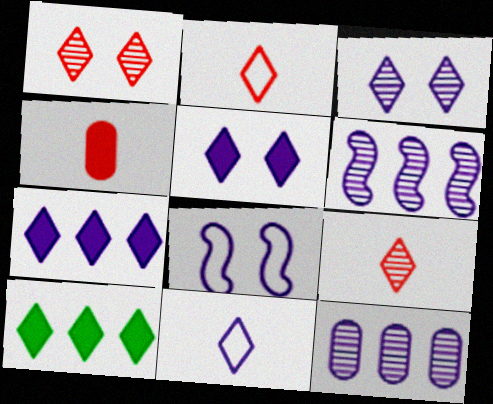[[1, 10, 11], 
[2, 3, 10], 
[3, 7, 11]]